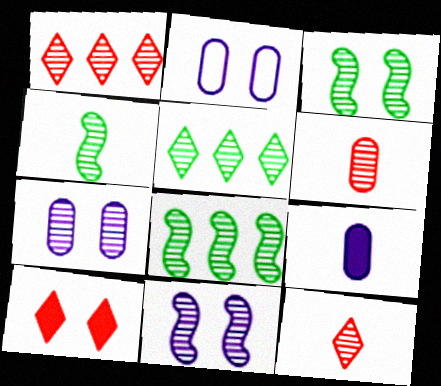[[1, 4, 7], 
[2, 3, 10], 
[3, 4, 8], 
[5, 6, 11], 
[7, 8, 12]]